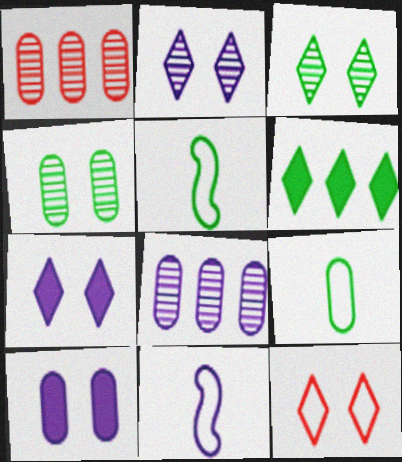[[1, 5, 7], 
[1, 9, 10], 
[3, 7, 12], 
[4, 5, 6], 
[7, 8, 11]]